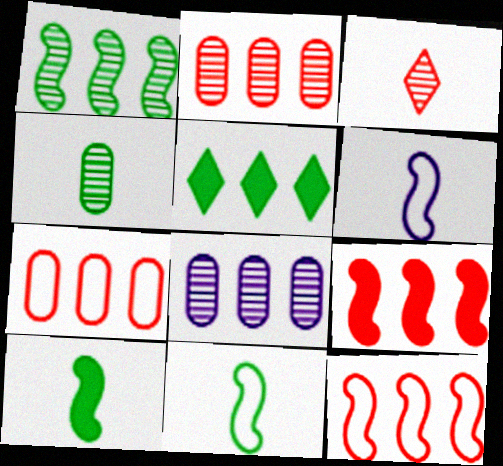[[5, 8, 12]]